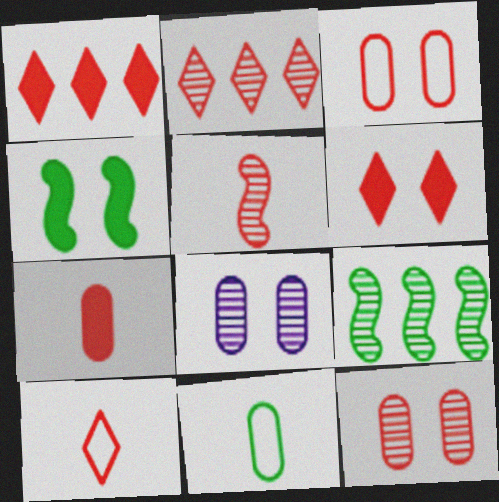[[1, 3, 5], 
[2, 5, 12], 
[2, 6, 10], 
[5, 7, 10]]